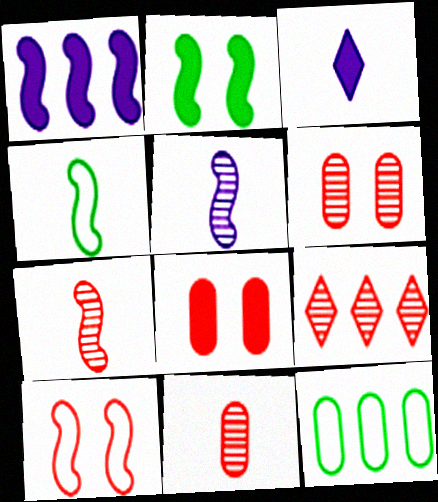[[1, 9, 12], 
[3, 4, 11], 
[6, 7, 9]]